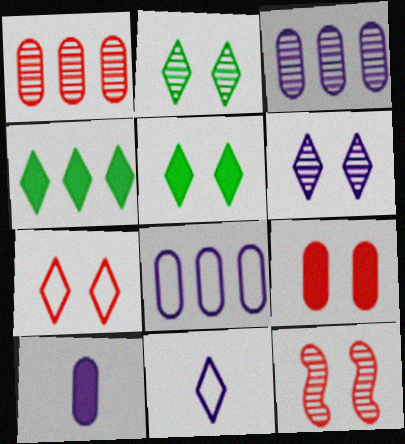[[5, 6, 7], 
[7, 9, 12]]